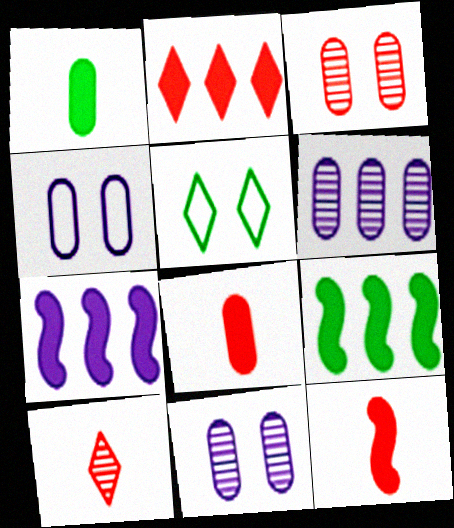[[4, 9, 10], 
[5, 6, 12]]